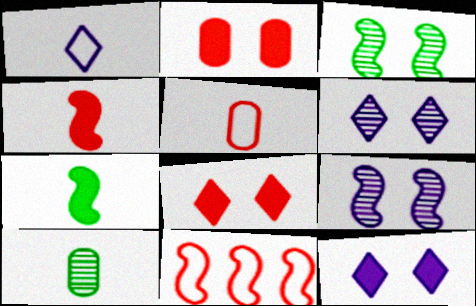[[1, 4, 10], 
[7, 9, 11], 
[10, 11, 12]]